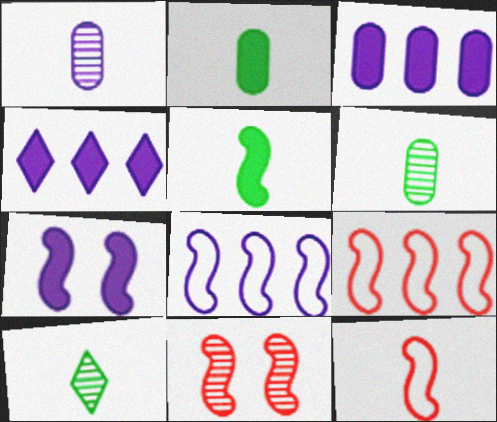[[5, 8, 11]]